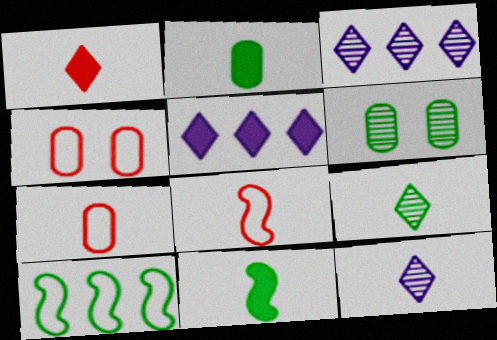[[2, 8, 12], 
[3, 4, 11], 
[5, 6, 8], 
[7, 11, 12]]